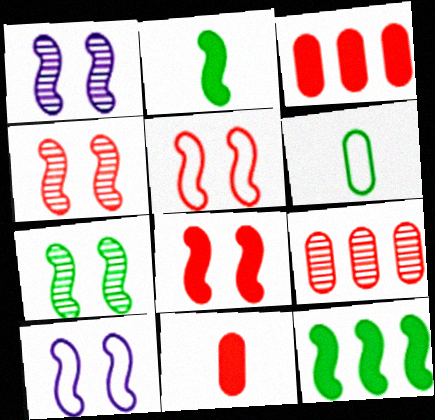[[1, 4, 7], 
[4, 5, 8], 
[7, 8, 10]]